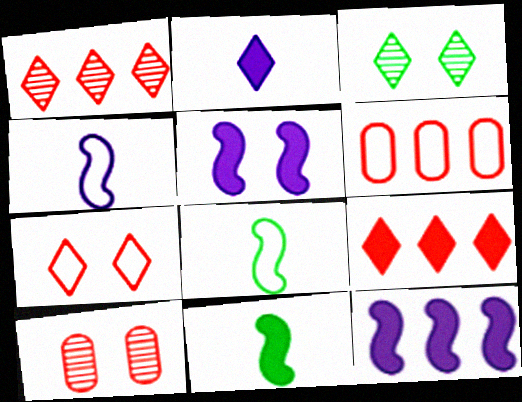[]